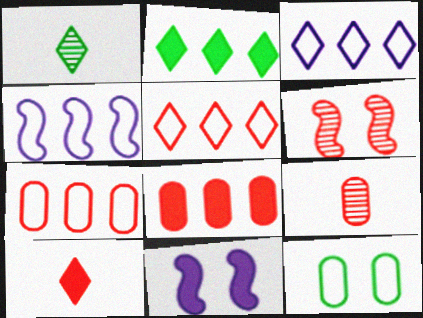[[1, 7, 11], 
[6, 7, 10]]